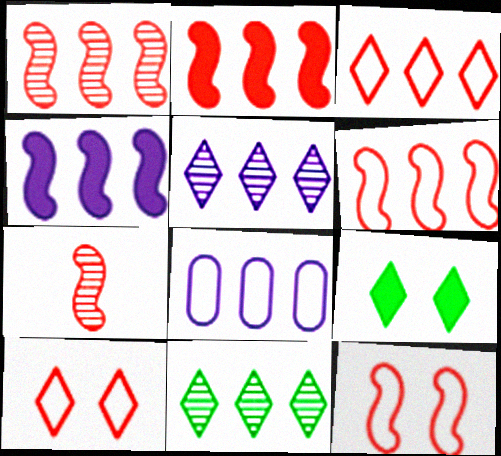[[1, 2, 6], 
[2, 7, 12], 
[2, 8, 11], 
[4, 5, 8], 
[7, 8, 9]]